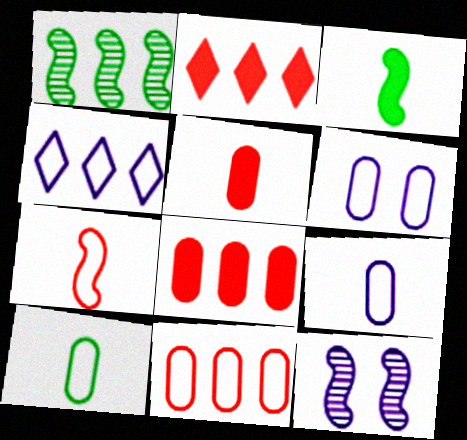[[1, 4, 8], 
[2, 10, 12], 
[6, 10, 11]]